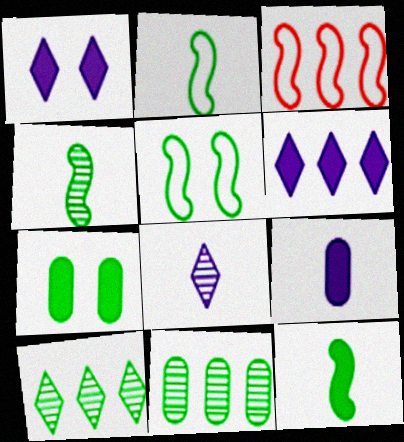[[2, 4, 12], 
[2, 7, 10], 
[3, 6, 11], 
[3, 7, 8]]